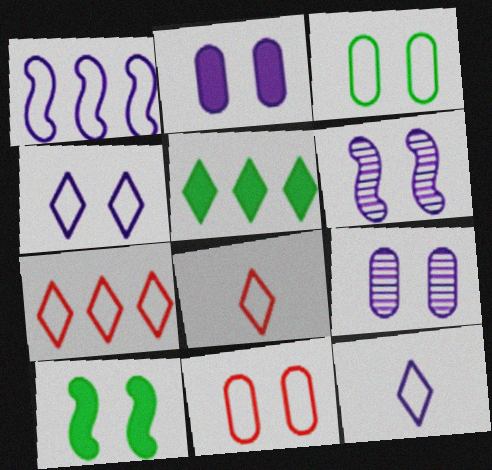[[1, 3, 8], 
[2, 4, 6]]